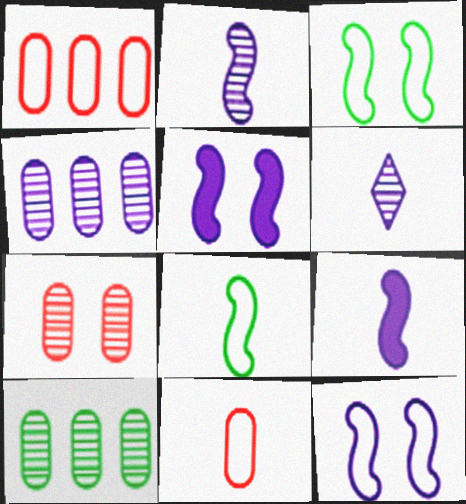[]